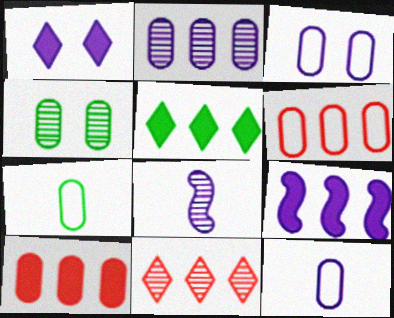[[3, 6, 7], 
[4, 8, 11], 
[4, 10, 12], 
[5, 9, 10]]